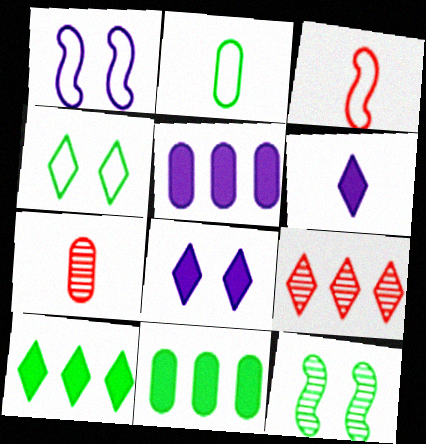[[1, 7, 10], 
[2, 10, 12], 
[4, 6, 9]]